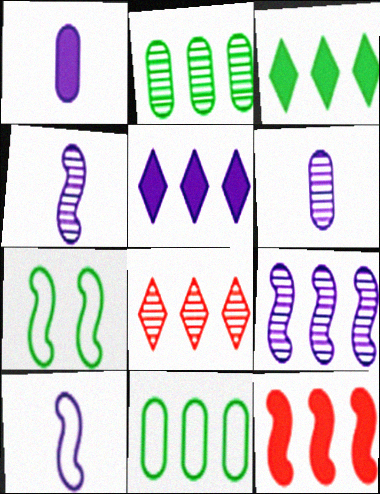[[1, 7, 8], 
[2, 8, 9], 
[4, 7, 12]]